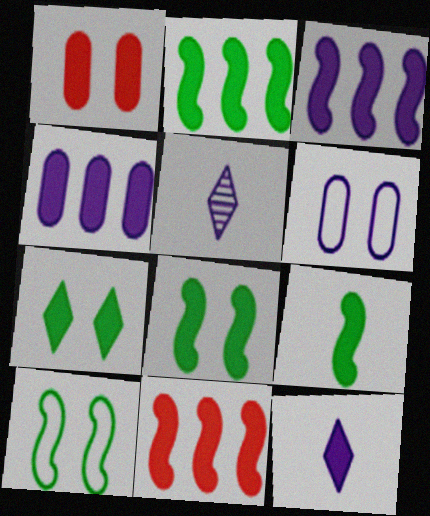[[1, 2, 12], 
[2, 3, 11], 
[2, 8, 9], 
[3, 5, 6]]